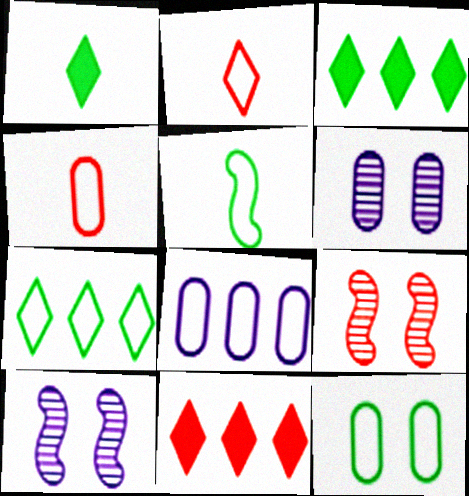[[1, 8, 9], 
[3, 4, 10], 
[4, 8, 12], 
[4, 9, 11], 
[5, 6, 11], 
[5, 7, 12]]